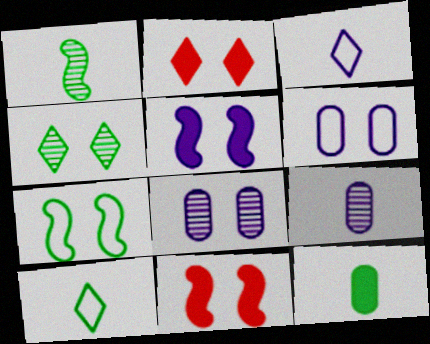[[1, 10, 12], 
[2, 7, 8], 
[4, 6, 11]]